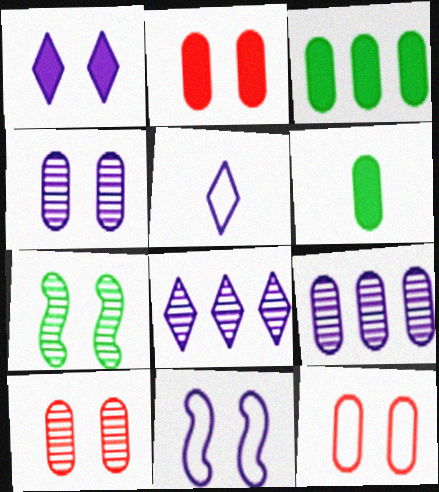[[1, 4, 11], 
[1, 5, 8], 
[1, 7, 12], 
[2, 10, 12], 
[6, 9, 12]]